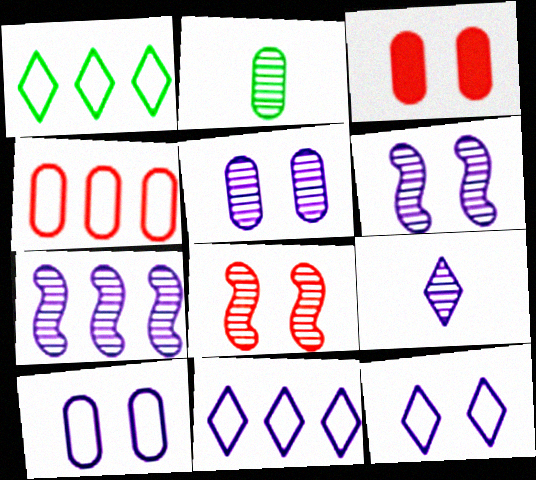[[5, 7, 9]]